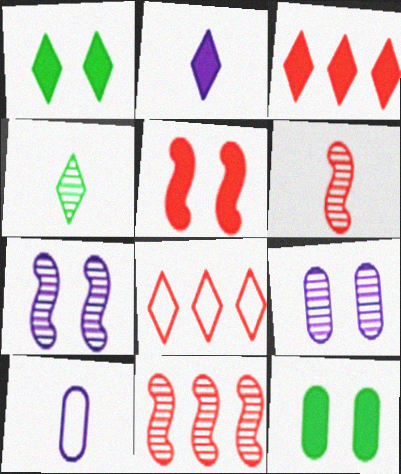[[1, 2, 3], 
[1, 10, 11], 
[4, 9, 11]]